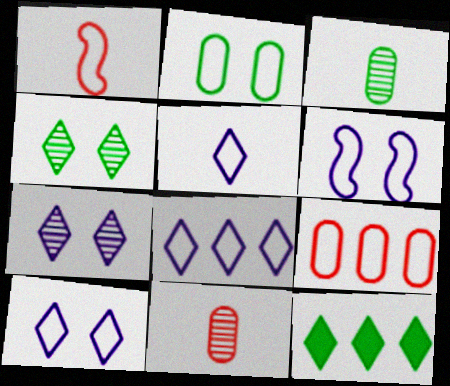[[1, 2, 8], 
[5, 8, 10], 
[6, 11, 12]]